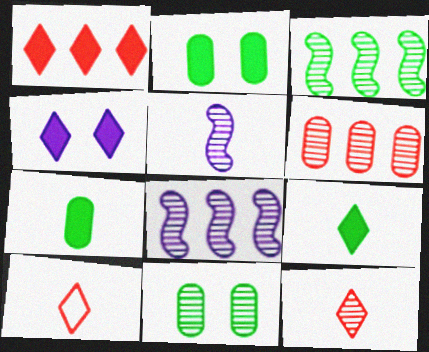[[1, 4, 9], 
[2, 8, 10], 
[5, 7, 10], 
[8, 11, 12]]